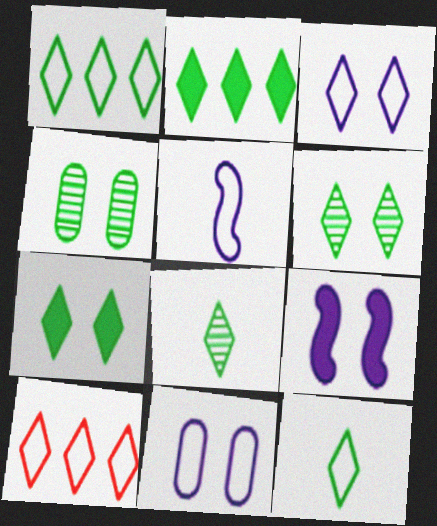[[1, 7, 8], 
[2, 6, 12], 
[3, 10, 12]]